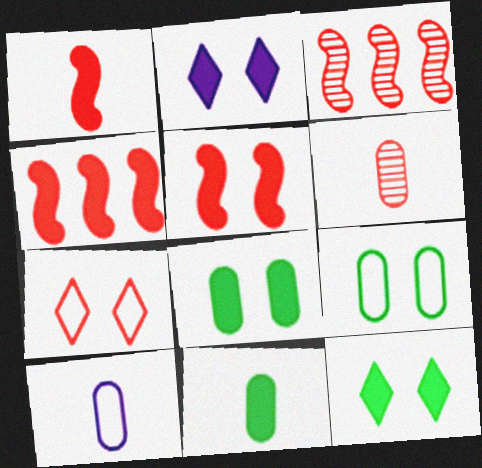[[1, 4, 5], 
[2, 4, 11], 
[2, 5, 8], 
[3, 10, 12], 
[4, 6, 7], 
[6, 10, 11]]